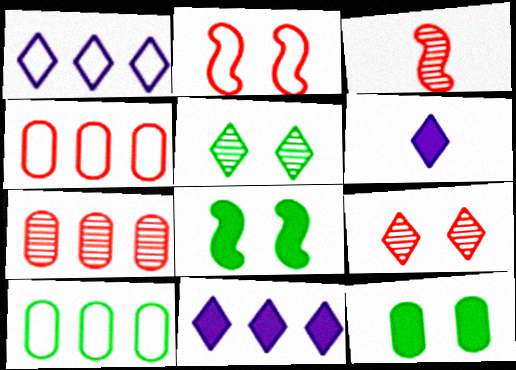[[1, 3, 12], 
[3, 7, 9]]